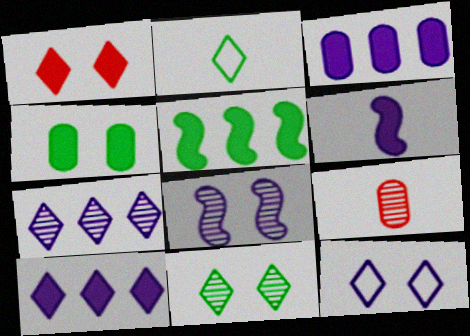[[1, 2, 7], 
[1, 11, 12], 
[2, 6, 9], 
[5, 9, 12]]